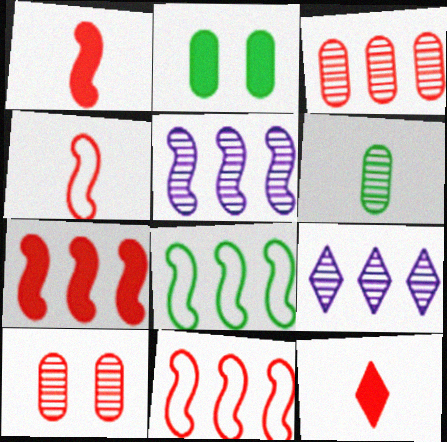[[2, 4, 9], 
[5, 7, 8], 
[10, 11, 12]]